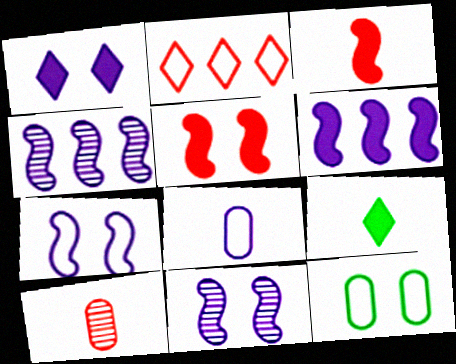[[1, 4, 8], 
[2, 5, 10]]